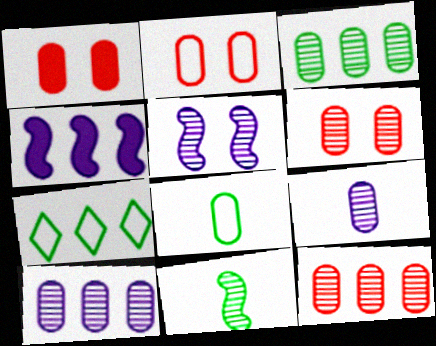[[1, 2, 6], 
[1, 8, 10], 
[3, 6, 9], 
[3, 10, 12], 
[4, 7, 12]]